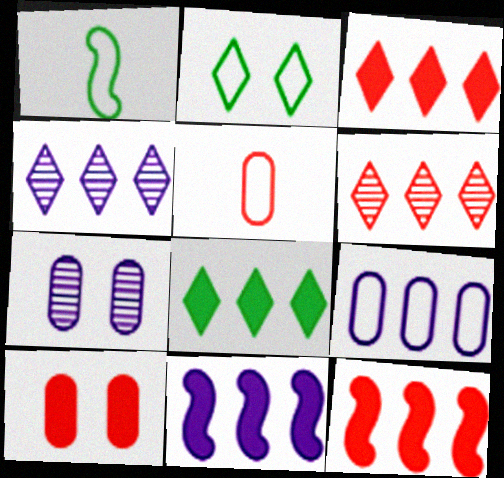[[1, 3, 7], 
[1, 4, 10], 
[4, 9, 11]]